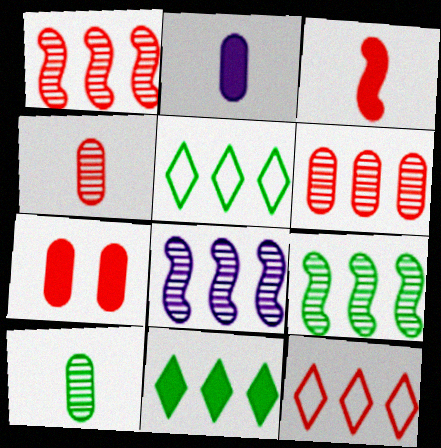[[1, 8, 9]]